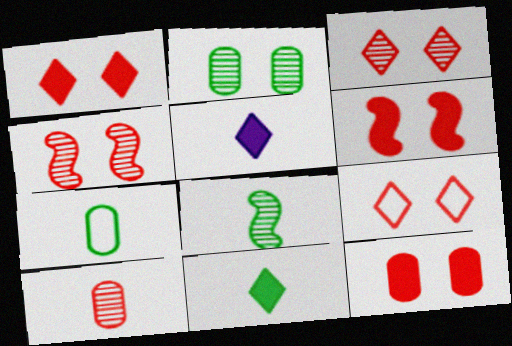[[1, 3, 9], 
[1, 6, 12], 
[4, 9, 12], 
[7, 8, 11]]